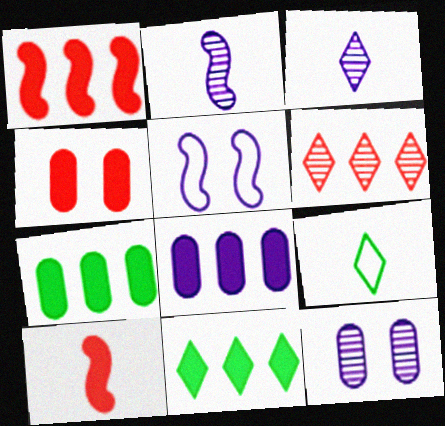[[1, 8, 11], 
[1, 9, 12], 
[3, 5, 8]]